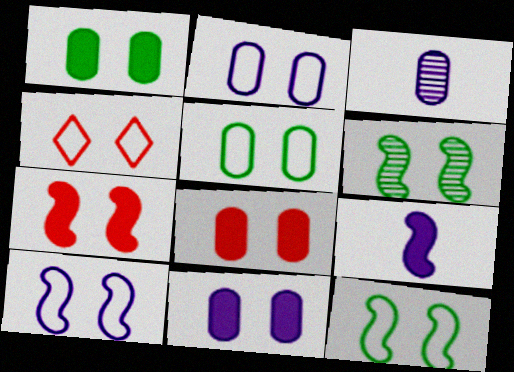[[1, 8, 11], 
[2, 4, 12], 
[4, 5, 10], 
[4, 6, 11], 
[6, 7, 10]]